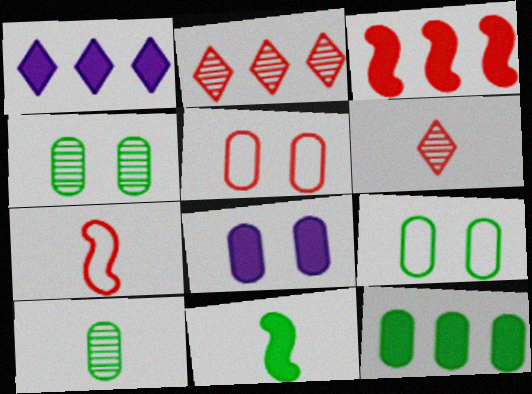[[1, 3, 12], 
[1, 4, 7], 
[3, 5, 6], 
[4, 5, 8], 
[9, 10, 12]]